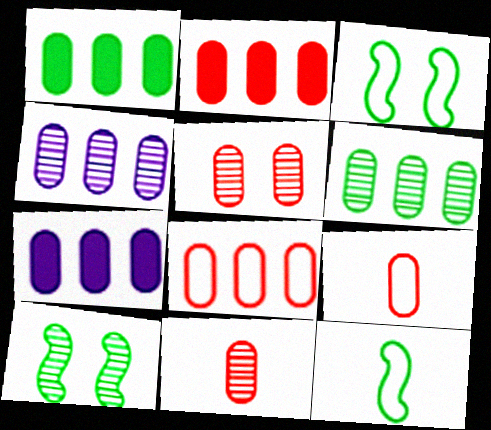[[1, 2, 7], 
[1, 4, 8], 
[2, 5, 9], 
[6, 7, 8]]